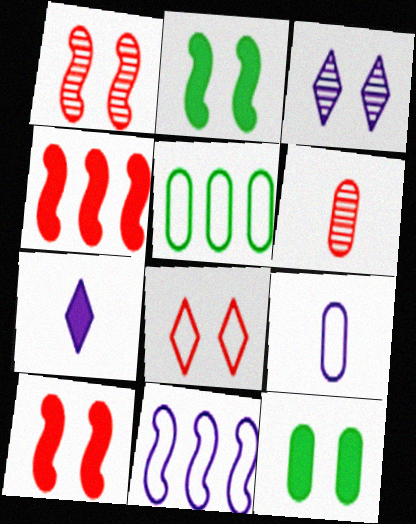[[1, 5, 7], 
[4, 6, 8], 
[4, 7, 12]]